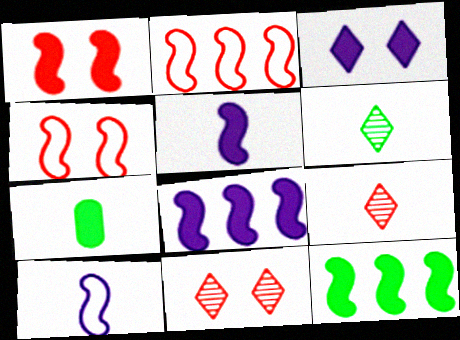[[1, 5, 12], 
[7, 9, 10]]